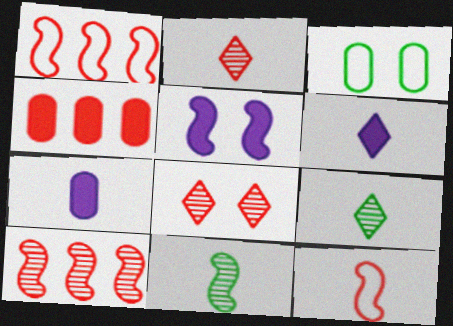[[1, 5, 11], 
[3, 5, 8], 
[3, 6, 10], 
[4, 8, 12], 
[7, 9, 12]]